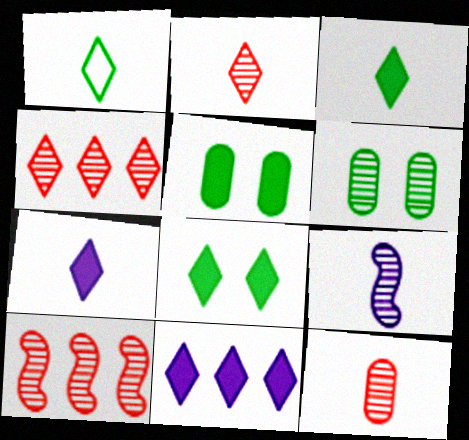[[1, 2, 7], 
[4, 6, 9]]